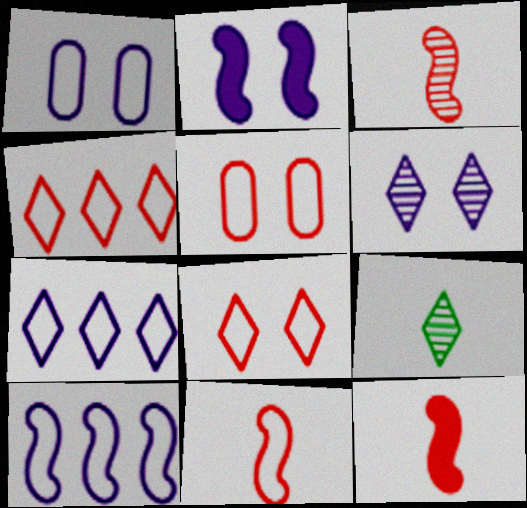[[1, 2, 6], 
[3, 11, 12], 
[4, 5, 11]]